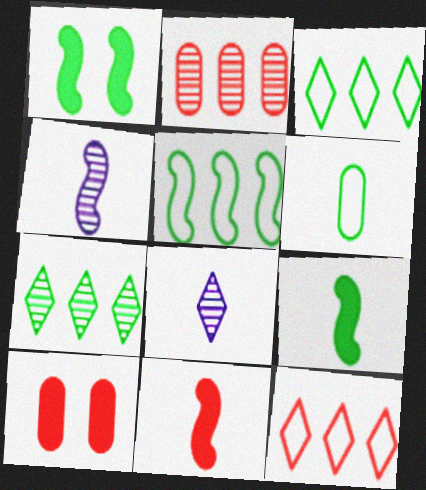[[1, 6, 7], 
[3, 4, 10], 
[5, 8, 10], 
[6, 8, 11]]